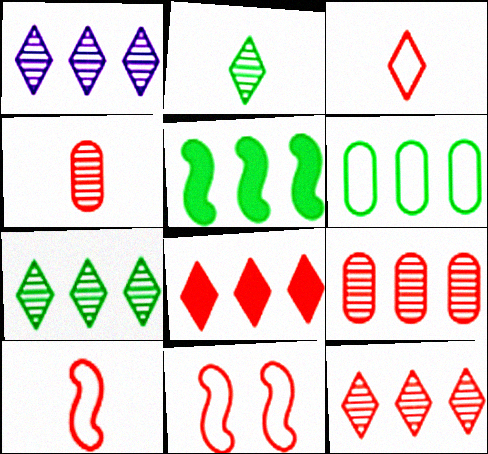[[1, 7, 12], 
[4, 8, 11], 
[5, 6, 7]]